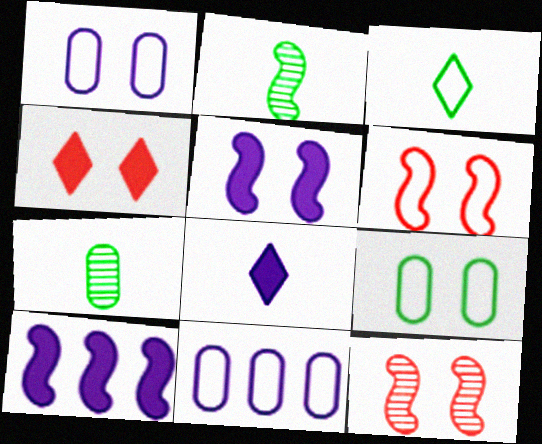[[2, 4, 11], 
[2, 6, 10], 
[3, 6, 11]]